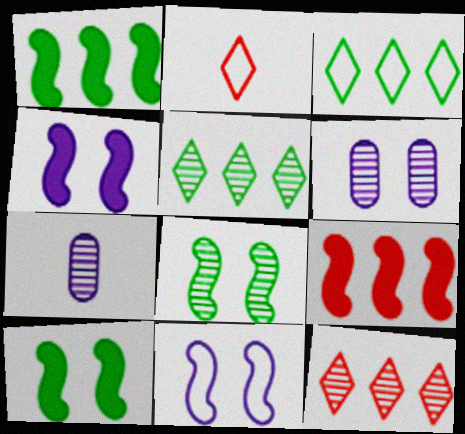[[1, 2, 6], 
[7, 8, 12]]